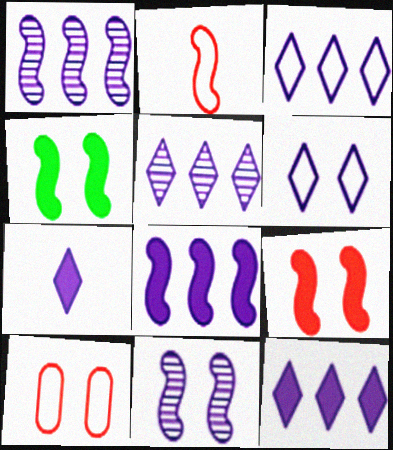[[1, 2, 4], 
[3, 5, 12], 
[5, 6, 7]]